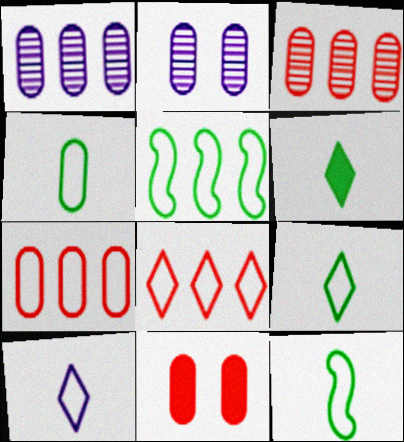[[1, 4, 11], 
[4, 9, 12]]